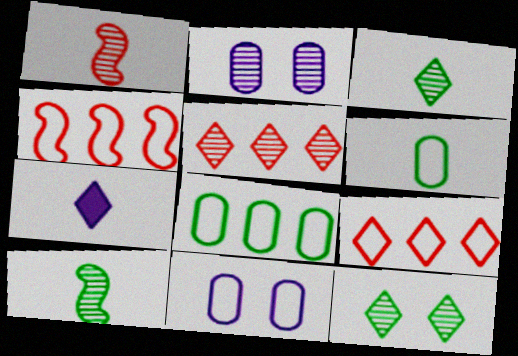[[1, 6, 7], 
[2, 5, 10], 
[7, 9, 12]]